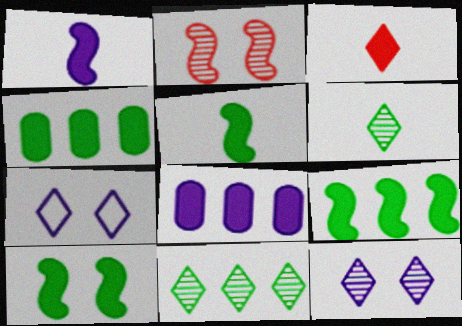[[3, 7, 11], 
[3, 8, 10], 
[5, 9, 10]]